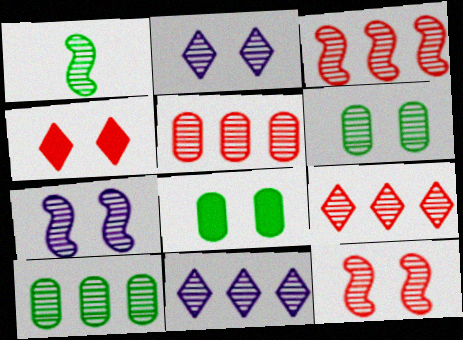[[1, 2, 5], 
[1, 3, 7], 
[2, 6, 12], 
[3, 5, 9], 
[3, 10, 11]]